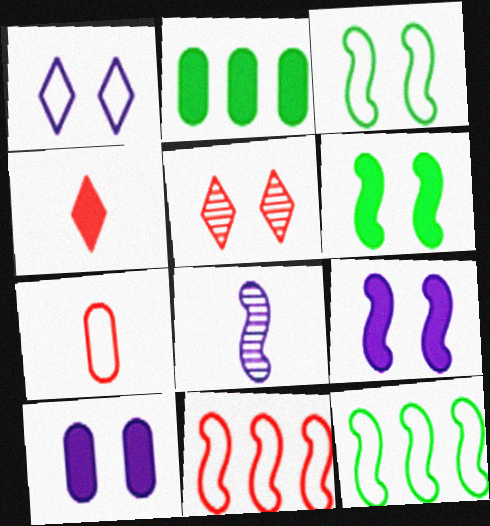[[1, 7, 12], 
[2, 4, 9], 
[3, 5, 10], 
[6, 8, 11]]